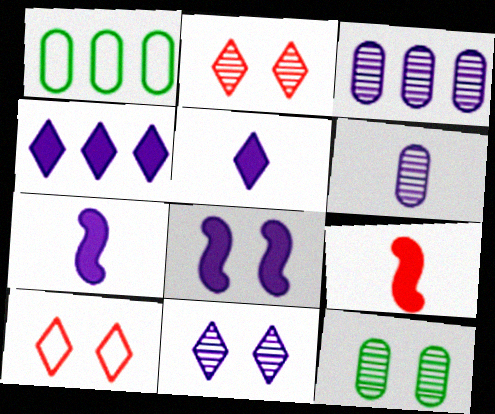[[1, 2, 7], 
[1, 9, 11], 
[8, 10, 12]]